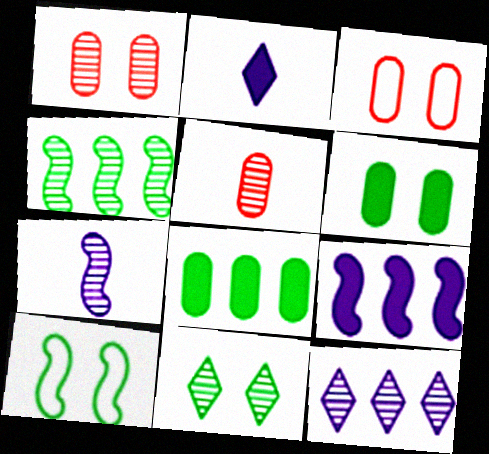[[2, 3, 4], 
[6, 10, 11]]